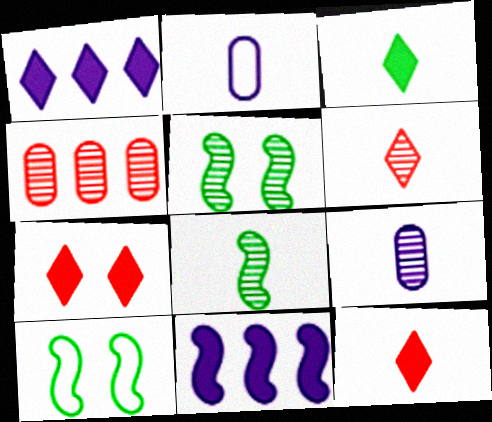[[1, 3, 7], 
[2, 8, 12], 
[6, 8, 9]]